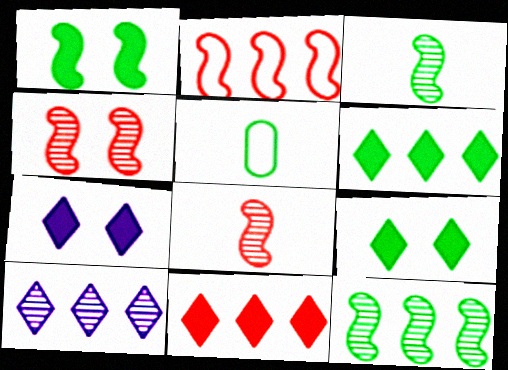[[5, 9, 12]]